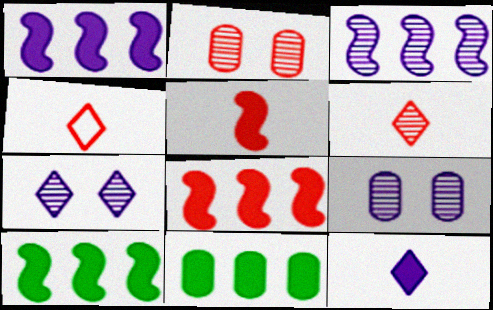[[1, 8, 10], 
[2, 4, 8], 
[4, 9, 10]]